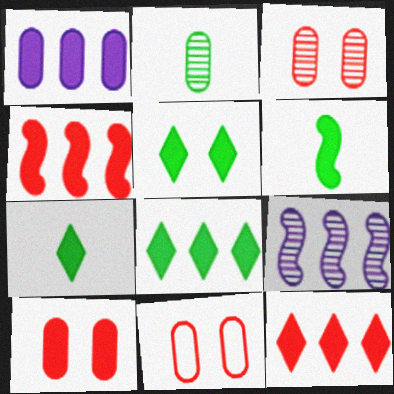[[1, 2, 11], 
[1, 4, 8], 
[3, 10, 11], 
[5, 7, 8], 
[7, 9, 11]]